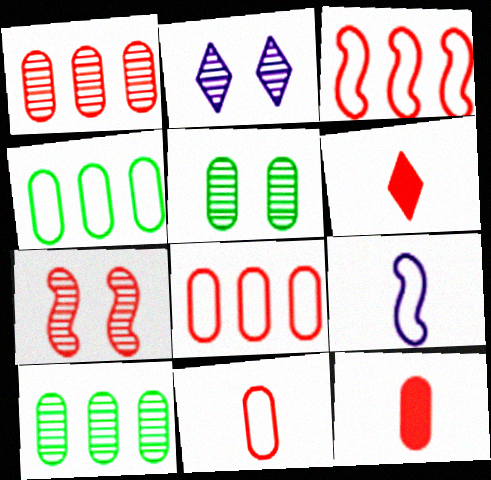[[2, 5, 7], 
[6, 7, 8]]